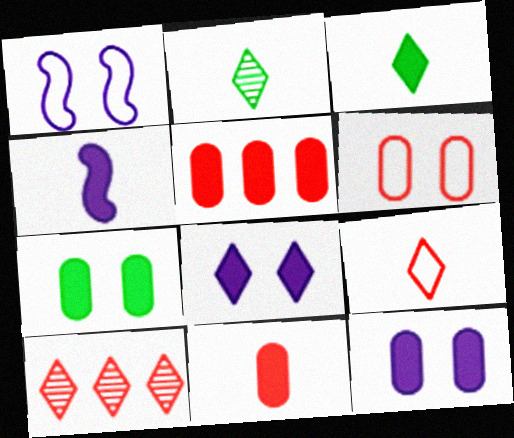[[1, 2, 5], 
[3, 4, 11]]